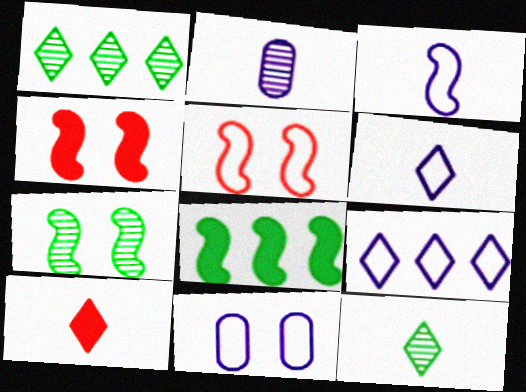[[3, 9, 11], 
[6, 10, 12]]